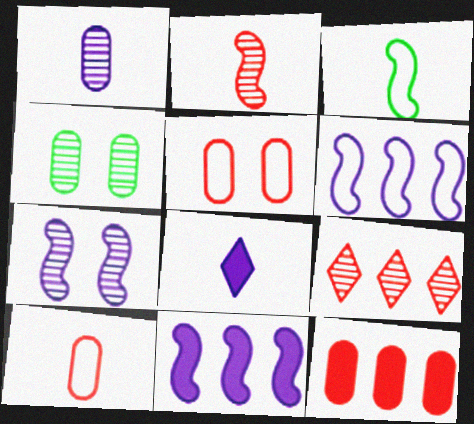[]